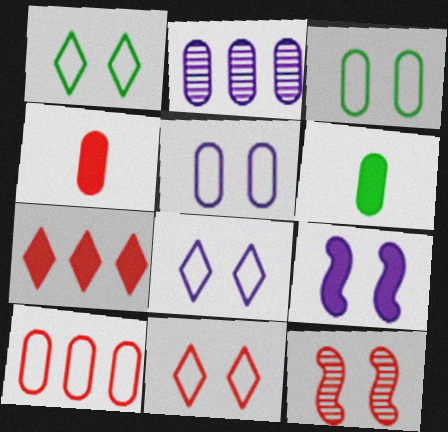[[1, 8, 11], 
[2, 3, 4], 
[6, 7, 9]]